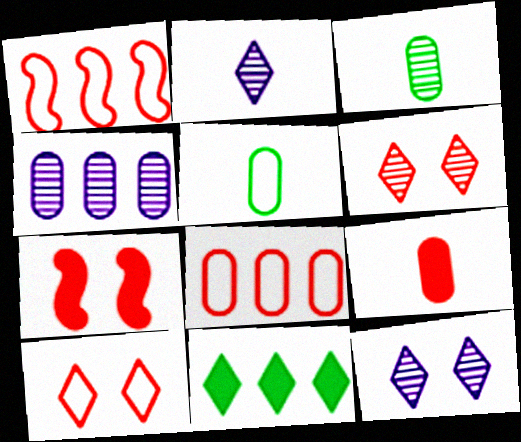[[1, 4, 11], 
[1, 6, 9], 
[2, 10, 11]]